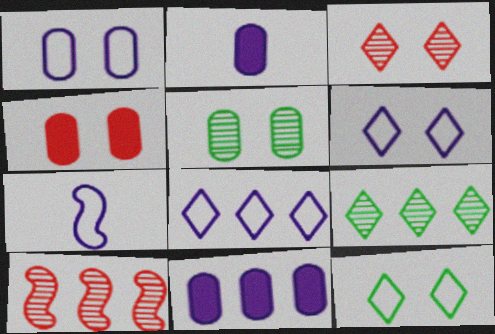[[1, 4, 5], 
[1, 7, 8], 
[2, 10, 12], 
[4, 7, 9]]